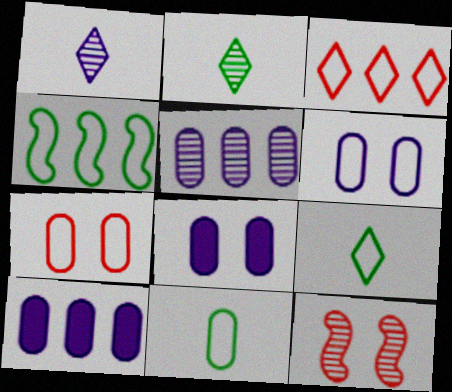[[2, 5, 12], 
[9, 10, 12]]